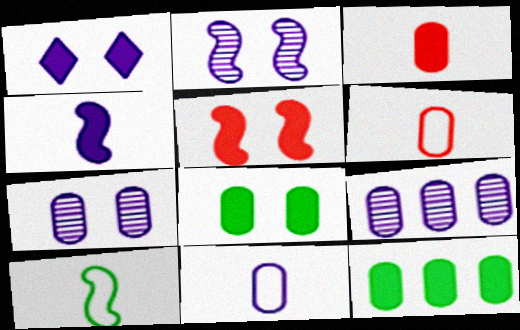[[1, 5, 8], 
[6, 7, 12], 
[6, 8, 9]]